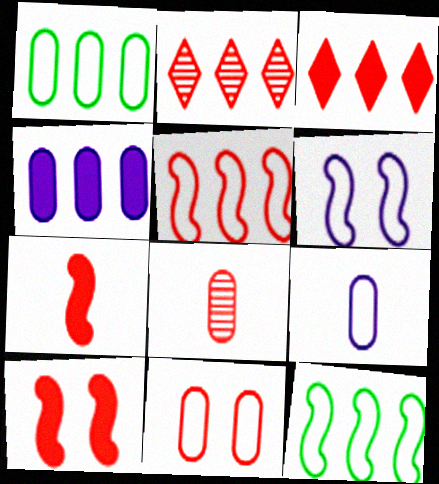[[1, 9, 11], 
[2, 4, 12], 
[2, 7, 11]]